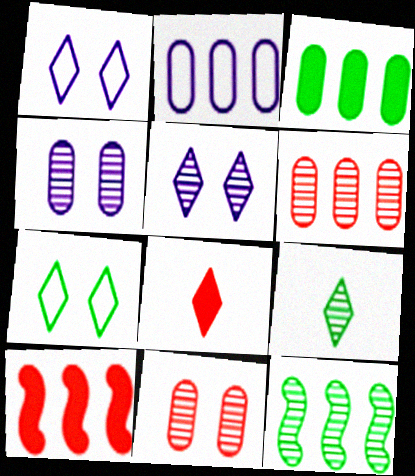[[2, 3, 6]]